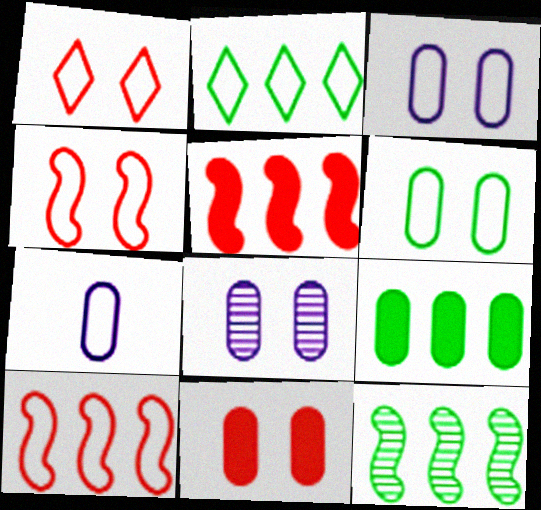[[2, 4, 7], 
[2, 9, 12], 
[6, 8, 11]]